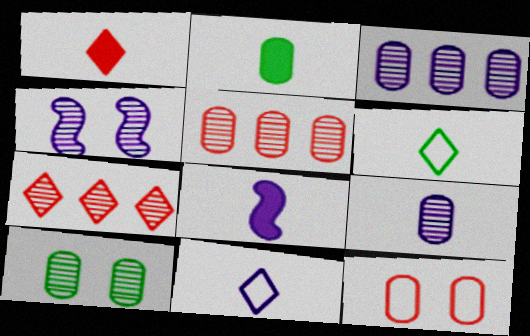[[1, 2, 8], 
[2, 3, 12], 
[5, 9, 10], 
[8, 9, 11]]